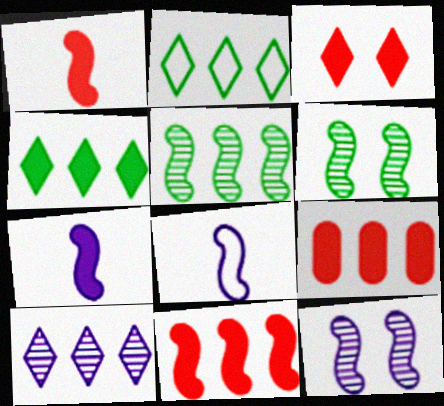[[1, 3, 9], 
[6, 8, 11]]